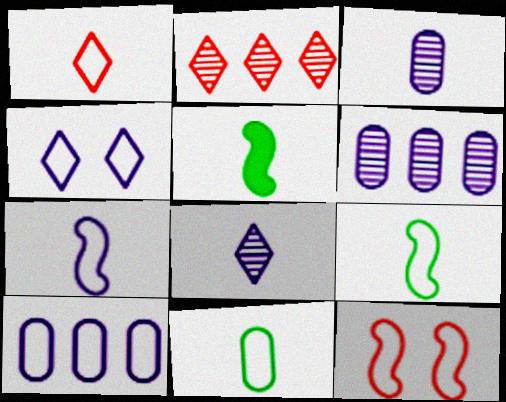[[1, 3, 5], 
[1, 7, 11], 
[4, 7, 10]]